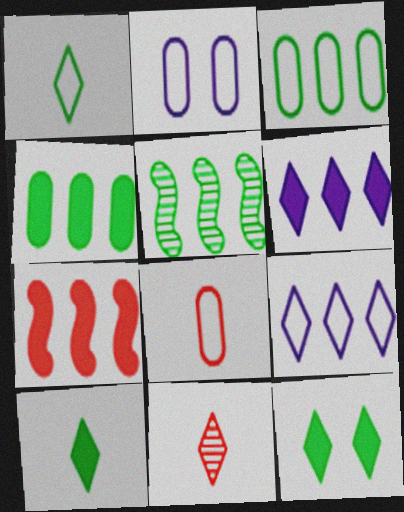[[2, 3, 8], 
[4, 6, 7], 
[9, 11, 12]]